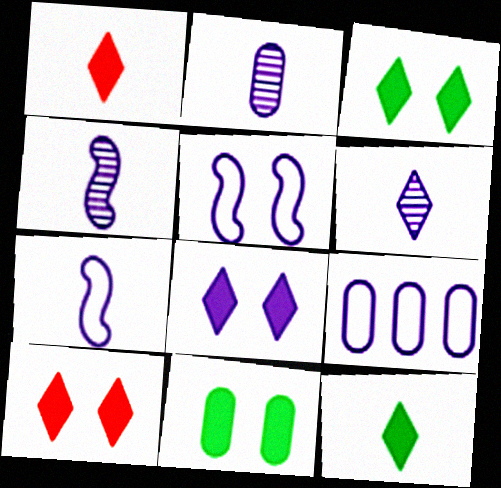[[2, 4, 6], 
[3, 8, 10], 
[4, 8, 9]]